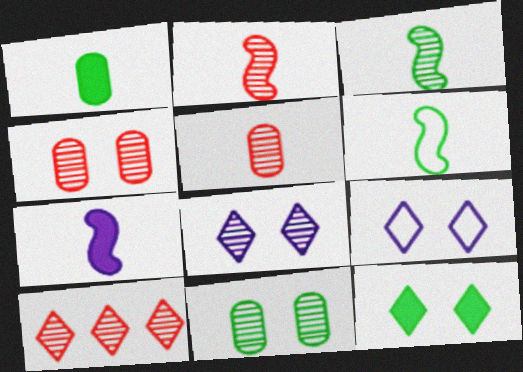[[2, 4, 10], 
[2, 6, 7]]